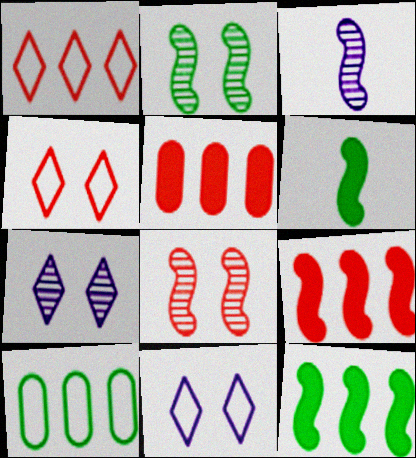[]